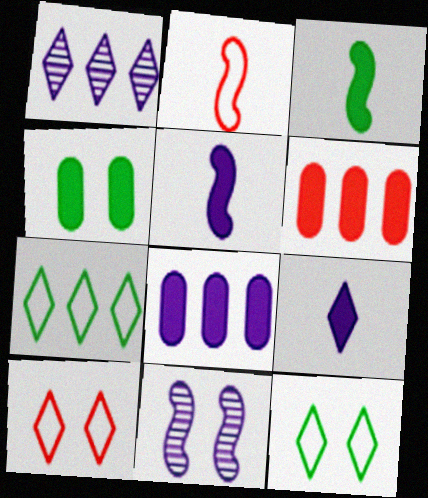[[1, 2, 4], 
[4, 10, 11]]